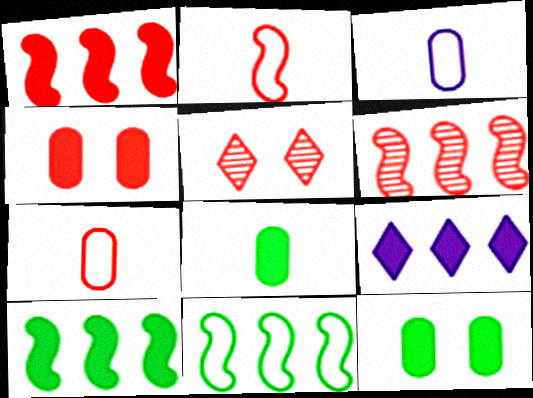[[1, 5, 7], 
[3, 5, 10]]